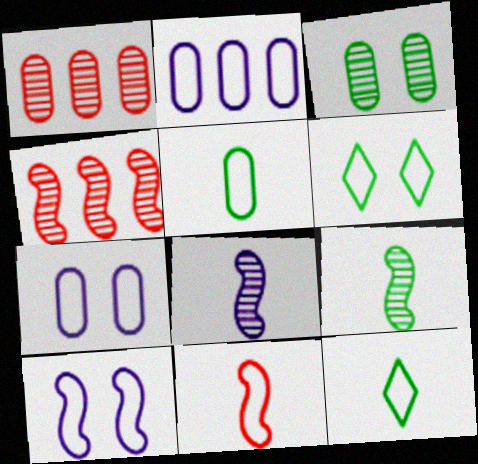[[2, 6, 11]]